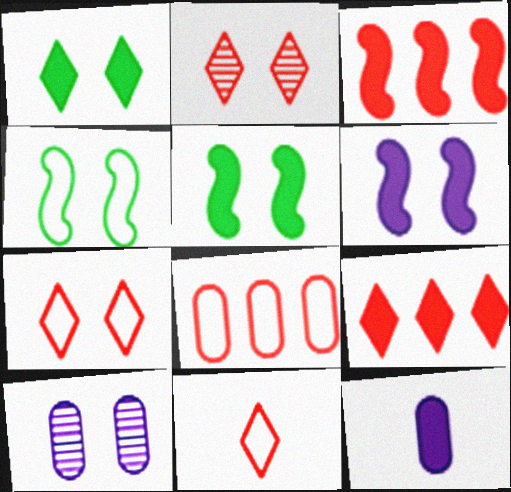[[1, 3, 12], 
[2, 9, 11], 
[5, 7, 10], 
[5, 9, 12]]